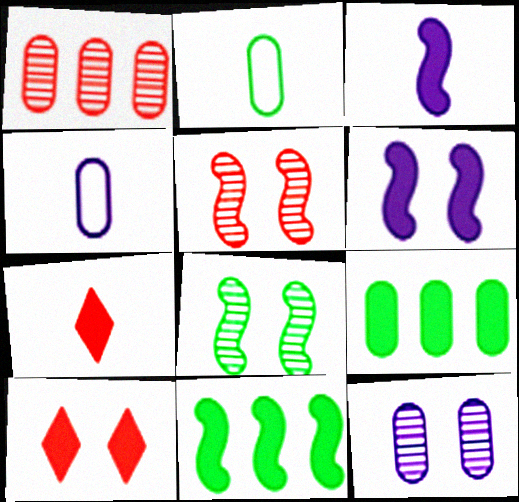[[3, 9, 10], 
[6, 7, 9]]